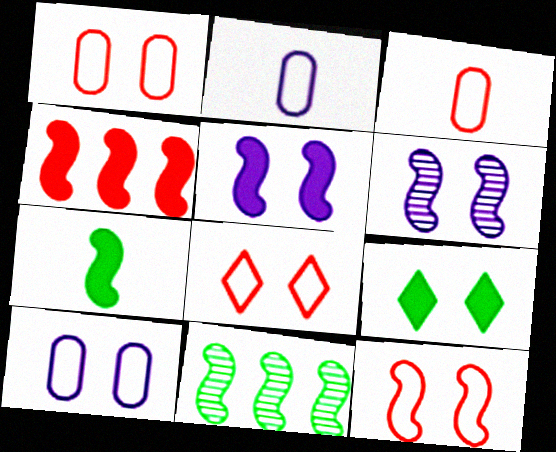[[1, 6, 9], 
[1, 8, 12], 
[4, 5, 7]]